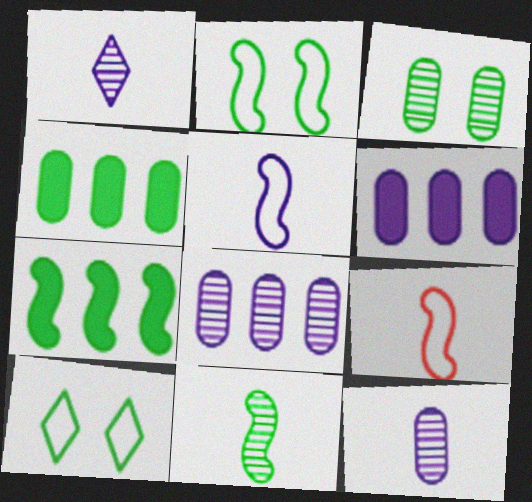[[2, 7, 11], 
[4, 10, 11]]